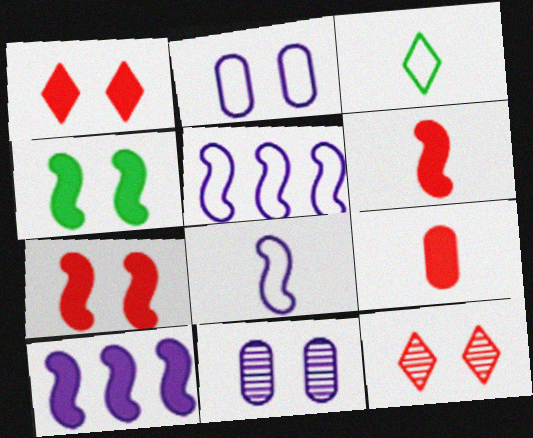[[2, 4, 12], 
[4, 6, 10]]